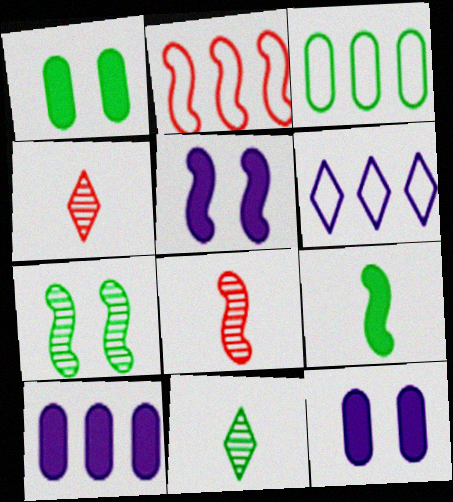[[1, 6, 8], 
[2, 3, 6], 
[2, 11, 12], 
[3, 4, 5]]